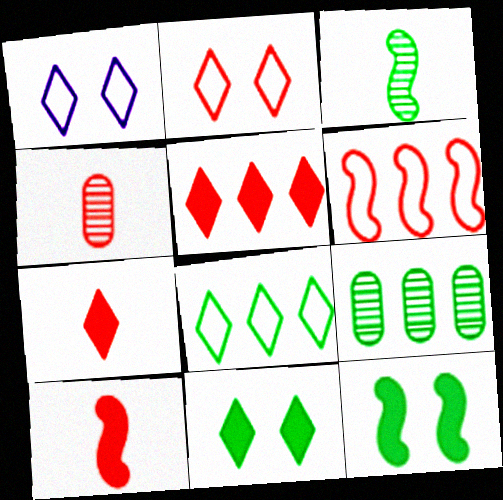[[1, 9, 10]]